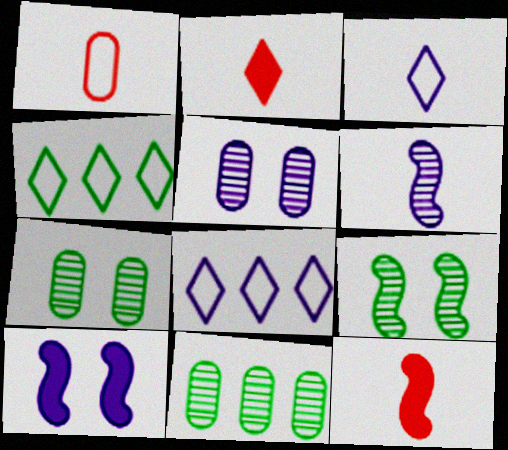[[4, 5, 12], 
[7, 8, 12]]